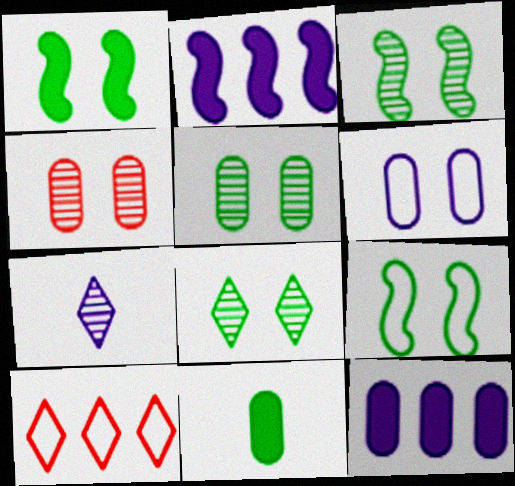[[1, 3, 9], 
[2, 6, 7], 
[3, 5, 8]]